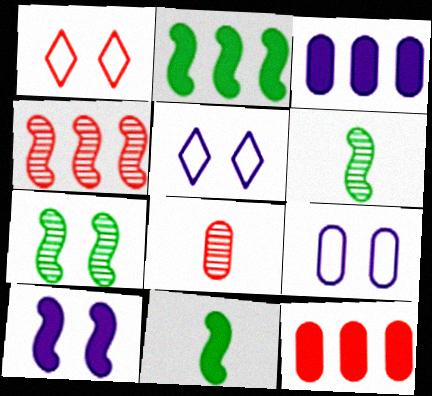[[1, 3, 6], 
[2, 5, 8], 
[5, 6, 12]]